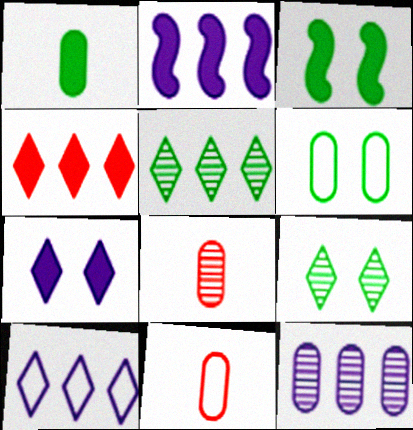[[2, 9, 11], 
[2, 10, 12], 
[3, 6, 9], 
[3, 8, 10], 
[4, 5, 10]]